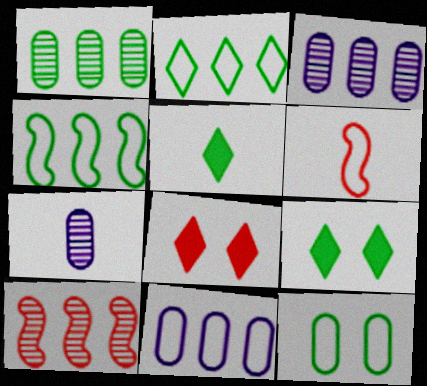[[3, 6, 9], 
[4, 7, 8], 
[5, 6, 7]]